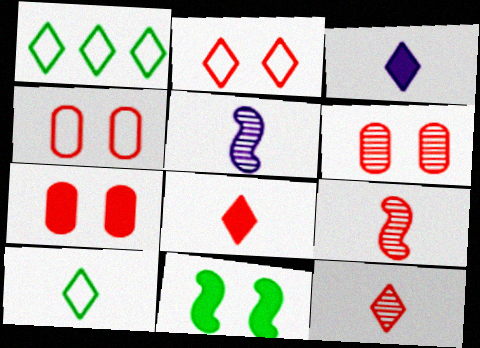[[1, 5, 7], 
[3, 10, 12], 
[4, 6, 7]]